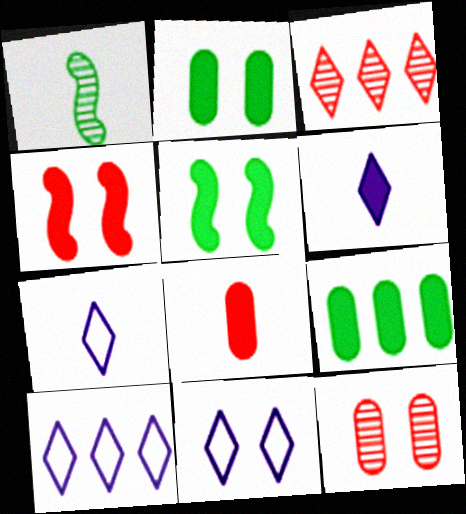[[1, 7, 8], 
[4, 6, 9], 
[5, 11, 12], 
[7, 10, 11]]